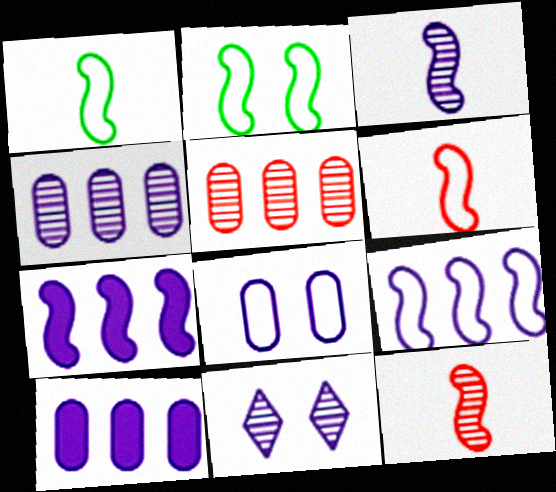[[2, 6, 9], 
[2, 7, 12], 
[3, 4, 11]]